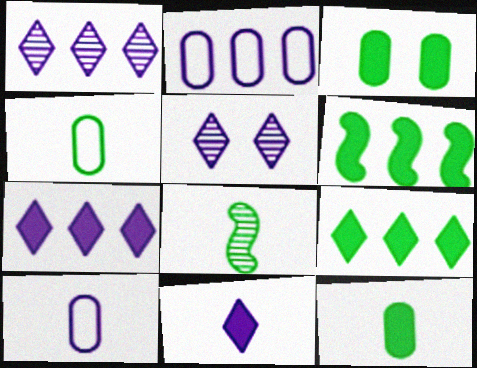[]